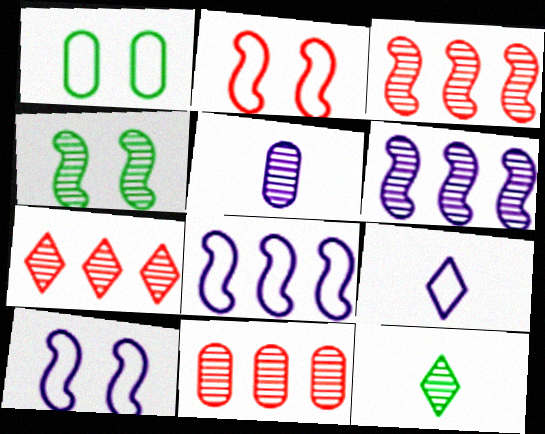[[3, 7, 11], 
[4, 5, 7]]